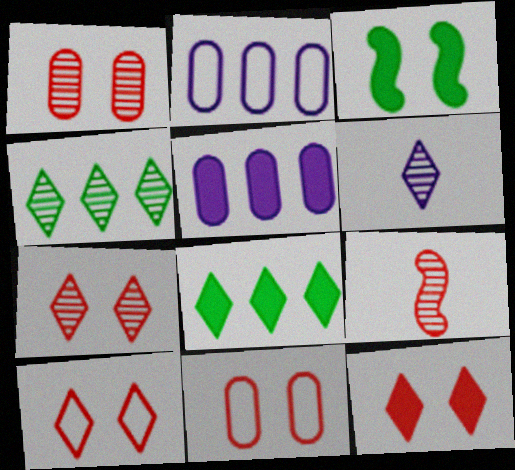[[4, 6, 7], 
[6, 8, 10], 
[7, 10, 12]]